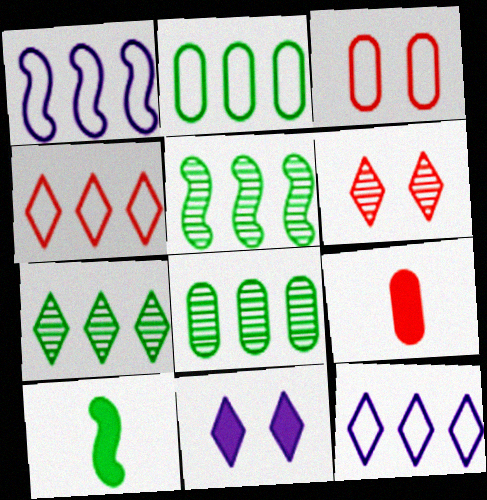[[1, 2, 4], 
[5, 7, 8]]